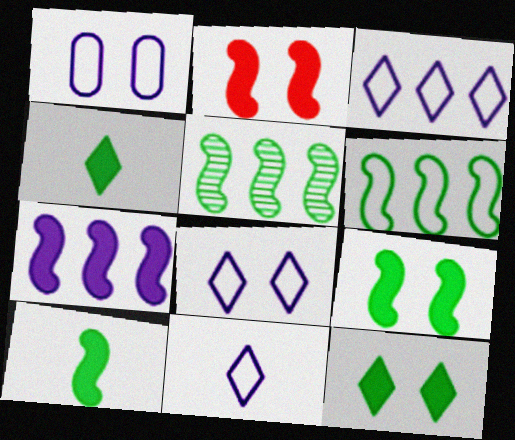[[2, 7, 10], 
[3, 8, 11]]